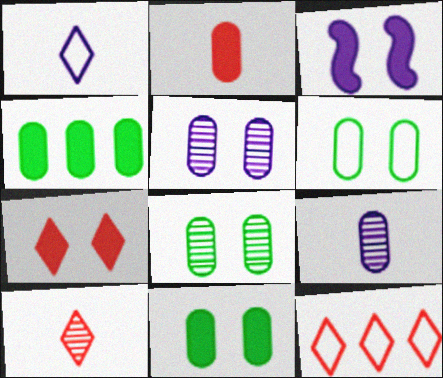[[3, 7, 11], 
[6, 8, 11], 
[7, 10, 12]]